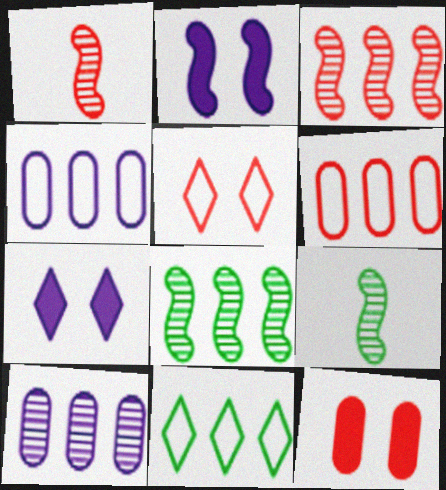[[6, 7, 9]]